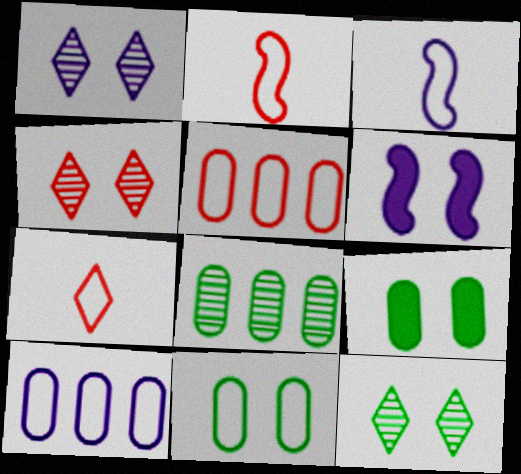[[1, 4, 12], 
[4, 6, 11], 
[6, 7, 8]]